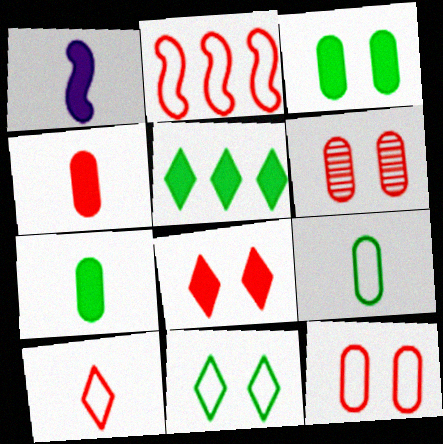[[2, 10, 12]]